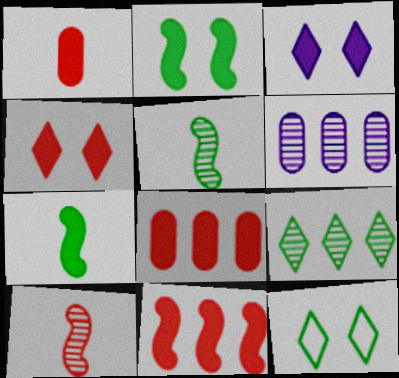[[1, 4, 11], 
[3, 7, 8]]